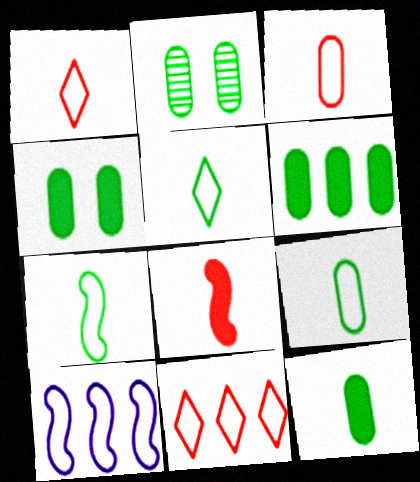[[2, 6, 9], 
[4, 6, 12], 
[5, 7, 9]]